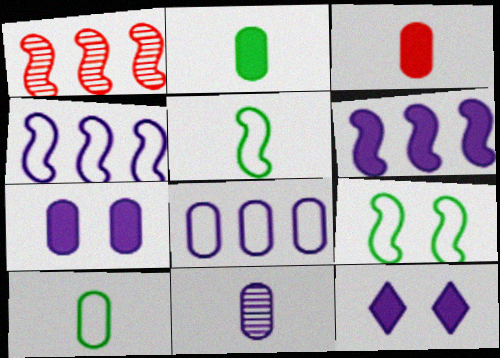[[1, 10, 12], 
[3, 10, 11], 
[4, 11, 12], 
[7, 8, 11]]